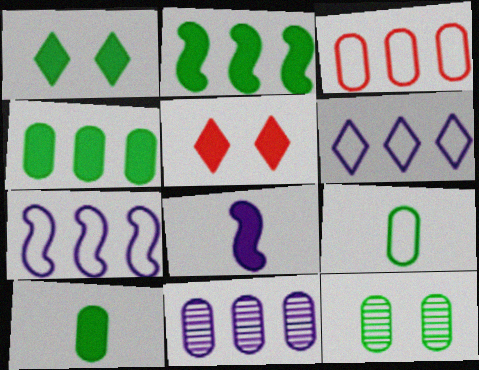[[1, 2, 10], 
[3, 4, 11], 
[4, 5, 8], 
[4, 9, 12]]